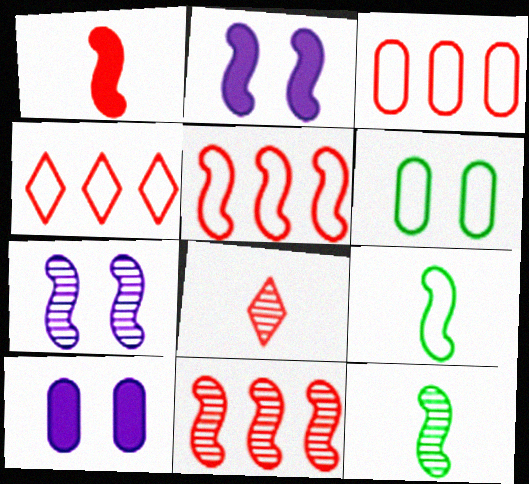[[2, 5, 12], 
[2, 9, 11], 
[3, 4, 5], 
[4, 10, 12], 
[7, 11, 12]]